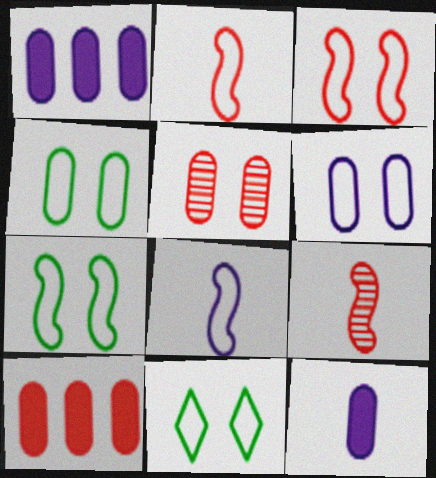[[1, 9, 11], 
[3, 6, 11], 
[4, 7, 11]]